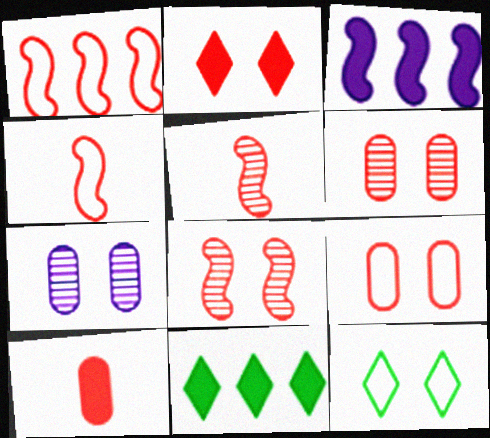[[2, 8, 9], 
[4, 7, 11]]